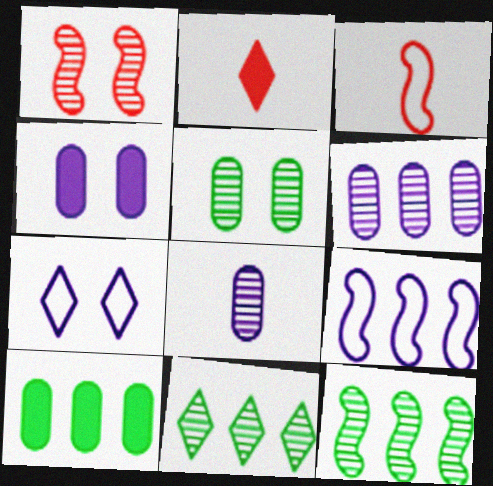[[1, 8, 11], 
[2, 5, 9], 
[2, 7, 11], 
[3, 4, 11]]